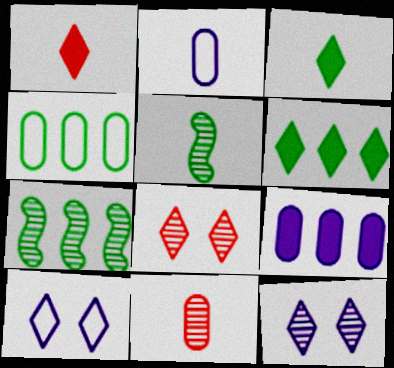[[1, 2, 5], 
[4, 6, 7], 
[7, 11, 12]]